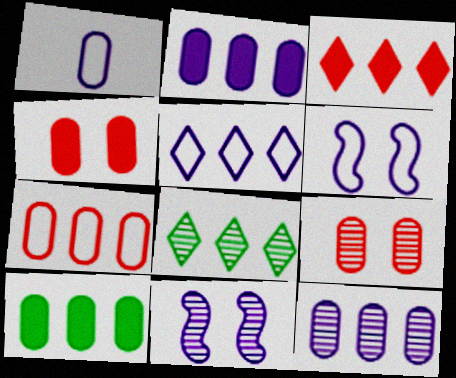[[1, 5, 6], 
[1, 9, 10], 
[3, 5, 8], 
[7, 10, 12]]